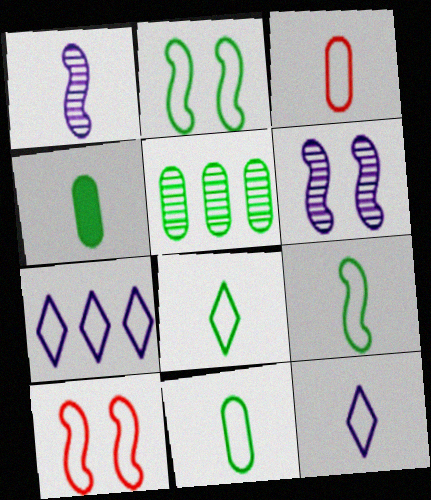[[2, 3, 7], 
[3, 9, 12], 
[7, 10, 11], 
[8, 9, 11]]